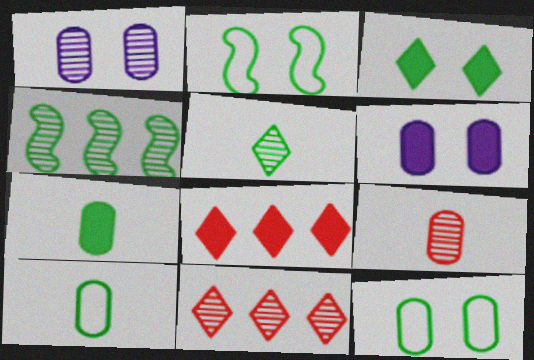[[3, 4, 10]]